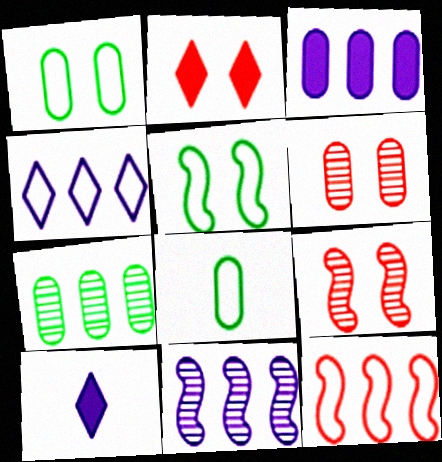[[2, 8, 11], 
[3, 4, 11], 
[3, 6, 8]]